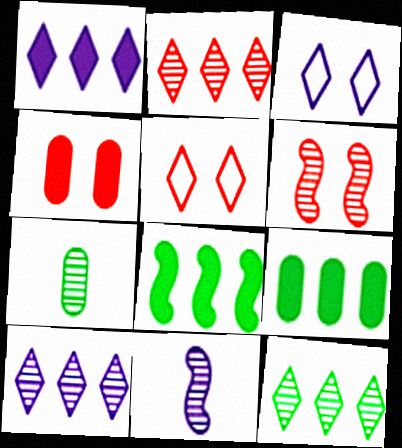[[2, 10, 12], 
[4, 5, 6], 
[5, 9, 11], 
[6, 7, 10]]